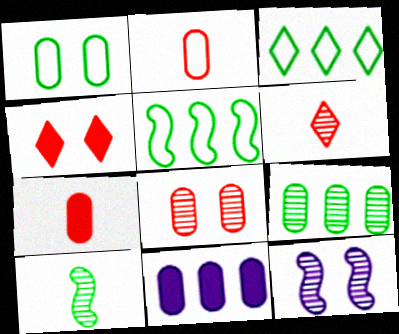[[1, 4, 12], 
[3, 7, 12], 
[6, 9, 12]]